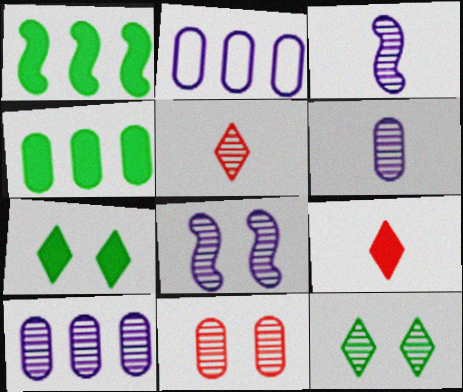[[8, 11, 12]]